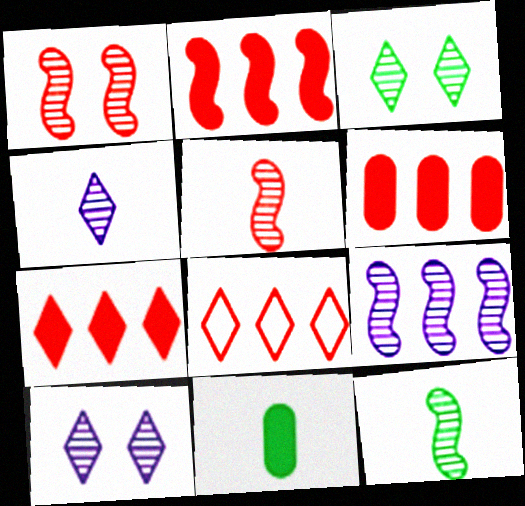[[1, 9, 12], 
[2, 6, 7]]